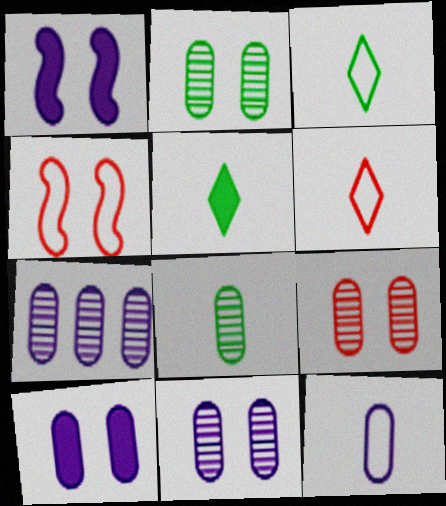[[2, 9, 11], 
[4, 5, 7], 
[7, 8, 9], 
[7, 10, 12]]